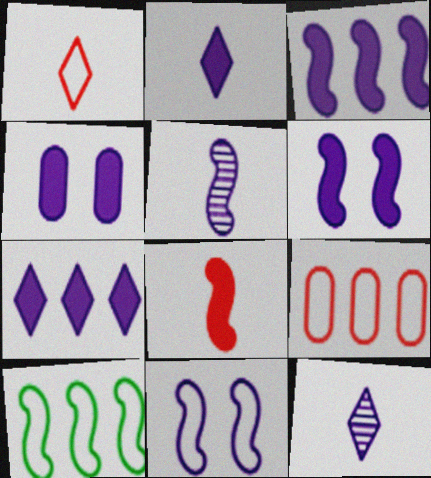[[2, 3, 4], 
[3, 5, 11]]